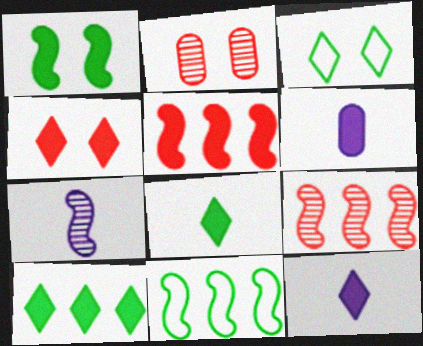[[2, 11, 12], 
[3, 6, 9], 
[4, 10, 12]]